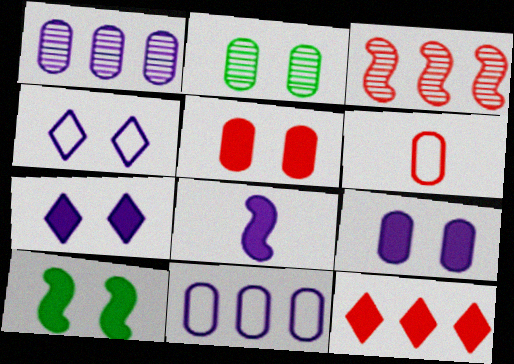[[1, 4, 8], 
[5, 7, 10]]